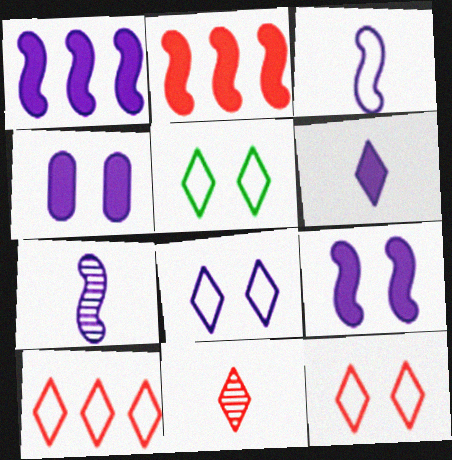[[1, 4, 6], 
[5, 8, 12]]